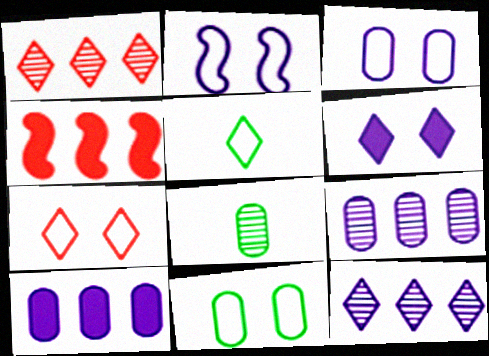[[1, 5, 6], 
[2, 7, 11]]